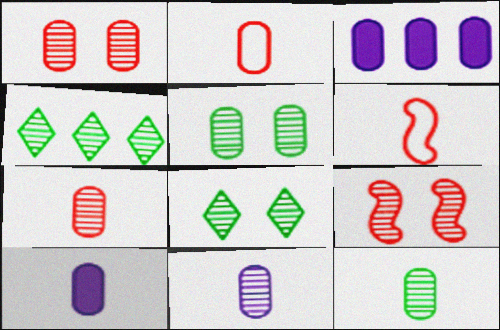[[2, 3, 5], 
[2, 10, 12], 
[3, 6, 8], 
[4, 9, 11], 
[7, 11, 12]]